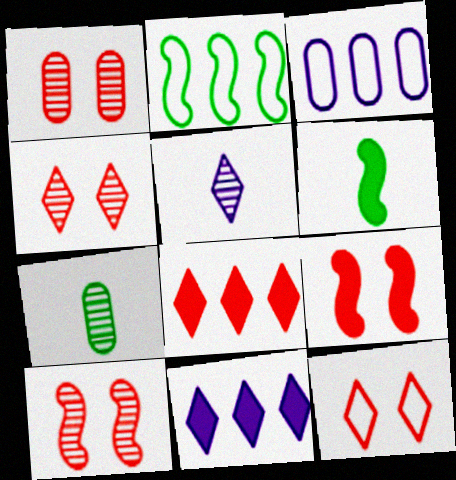[[1, 4, 10], 
[1, 9, 12], 
[3, 4, 6]]